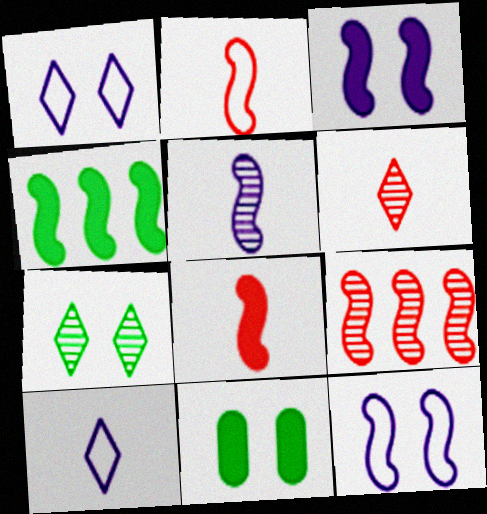[[3, 4, 8], 
[9, 10, 11]]